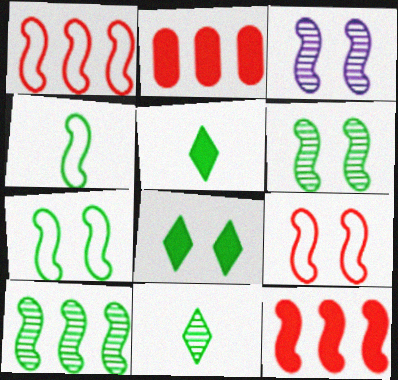[[3, 4, 12]]